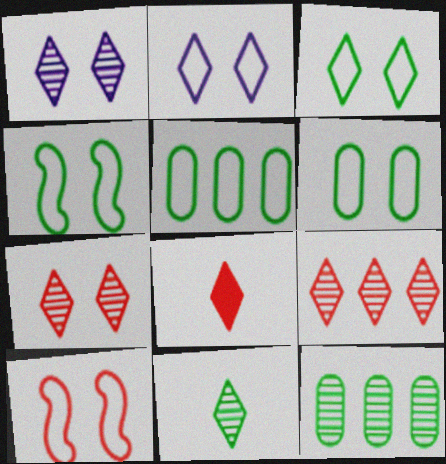[[1, 9, 11], 
[2, 6, 10], 
[3, 4, 6]]